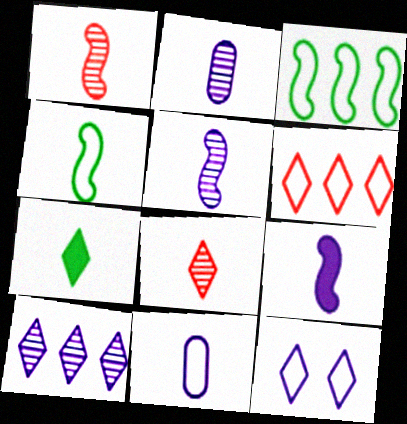[[1, 4, 9], 
[1, 7, 11]]